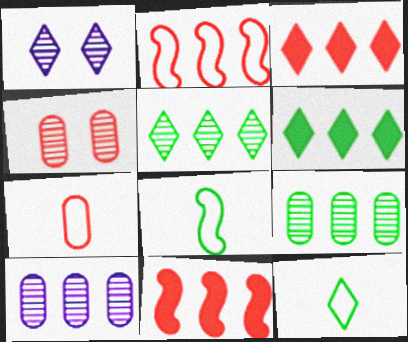[[1, 3, 12], 
[2, 6, 10]]